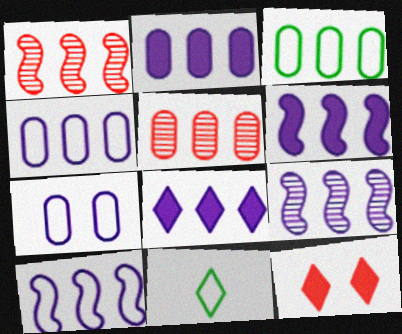[[1, 3, 8], 
[2, 3, 5], 
[2, 6, 8], 
[4, 8, 9], 
[6, 9, 10]]